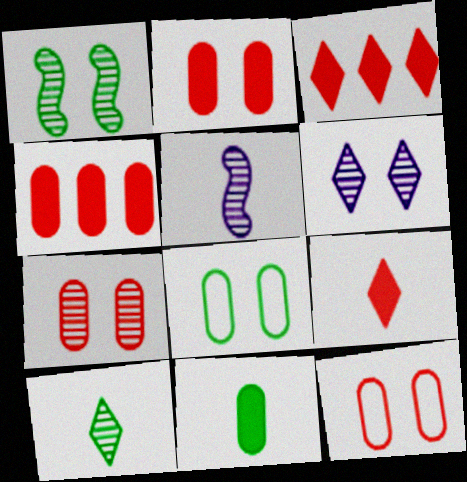[[1, 6, 7], 
[2, 7, 12], 
[3, 5, 8]]